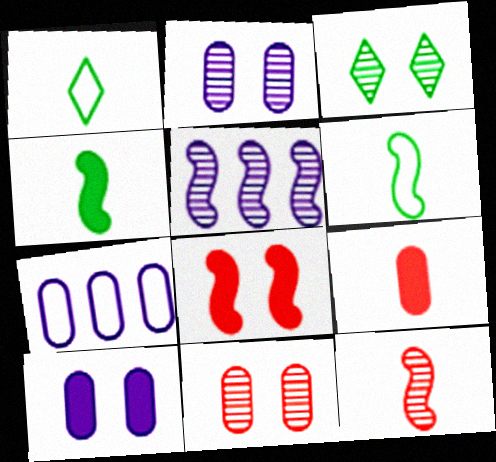[[5, 6, 8]]